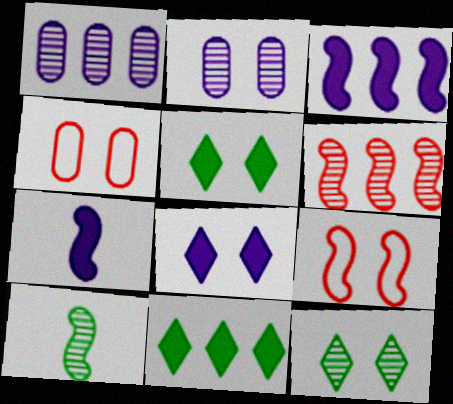[[2, 5, 9], 
[3, 9, 10]]